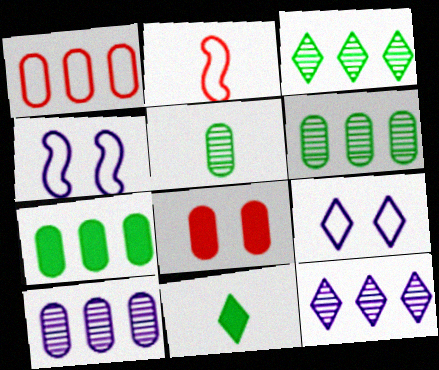[[1, 7, 10]]